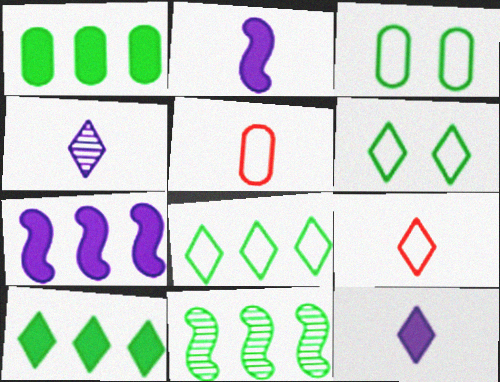[[1, 8, 11]]